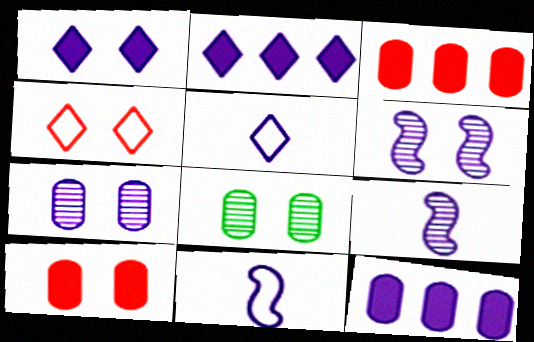[[2, 7, 11], 
[5, 6, 12]]